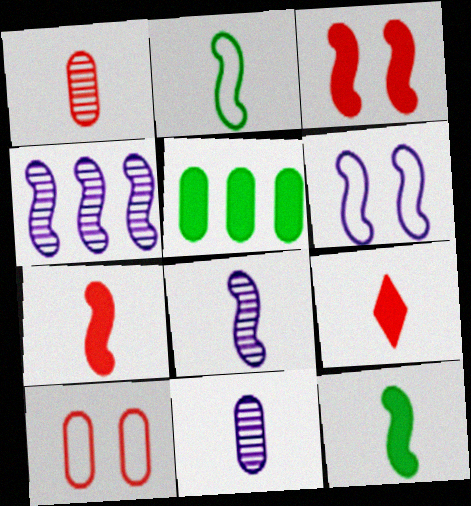[[2, 3, 4], 
[2, 7, 8], 
[2, 9, 11], 
[5, 10, 11]]